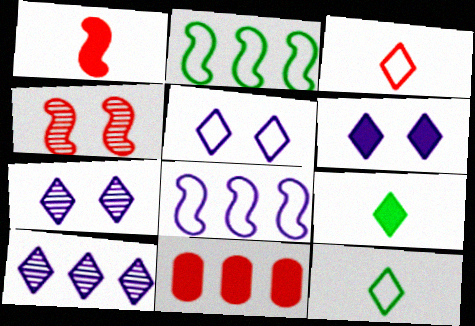[[2, 10, 11], 
[3, 4, 11], 
[5, 6, 7]]